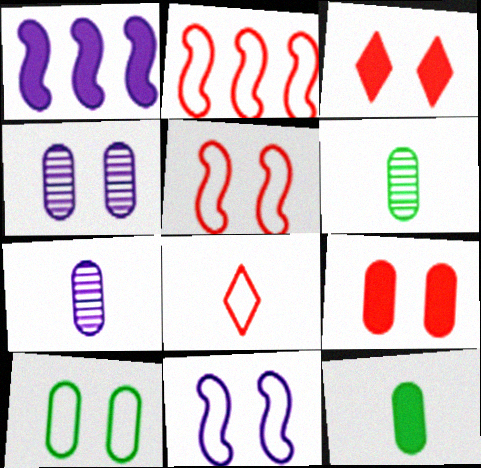[[1, 3, 12], 
[4, 9, 10]]